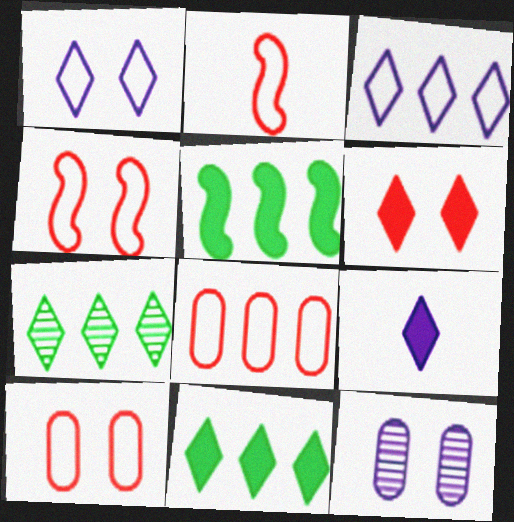[[2, 11, 12], 
[6, 9, 11]]